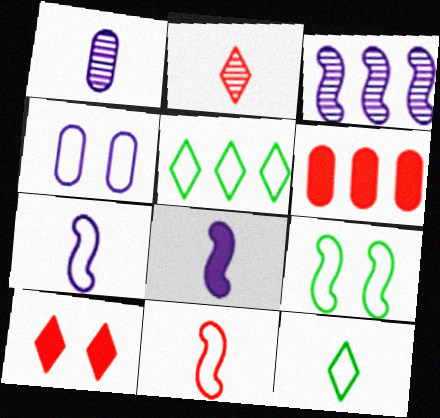[[3, 5, 6], 
[4, 5, 11]]